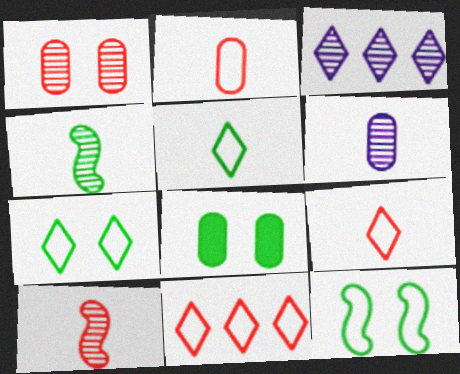[[1, 3, 4]]